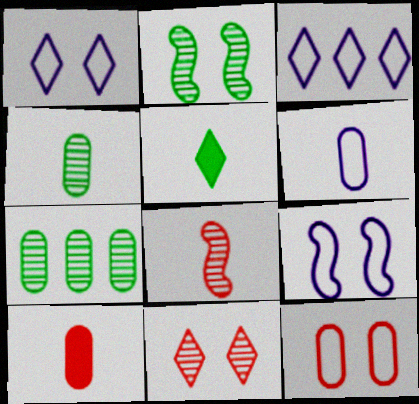[[2, 3, 10], 
[3, 5, 11], 
[3, 6, 9], 
[4, 6, 10], 
[5, 6, 8]]